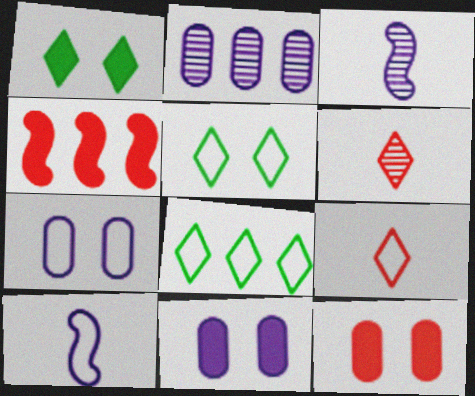[[2, 4, 8], 
[3, 8, 12]]